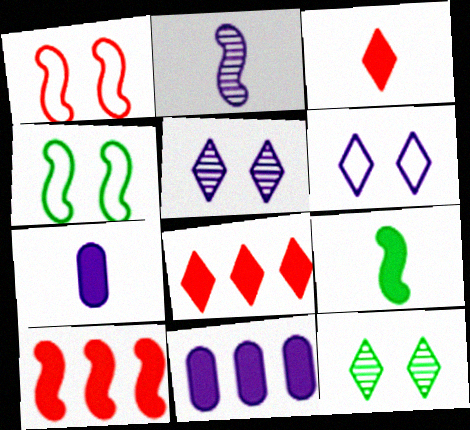[[2, 4, 10], 
[2, 6, 11], 
[3, 7, 9]]